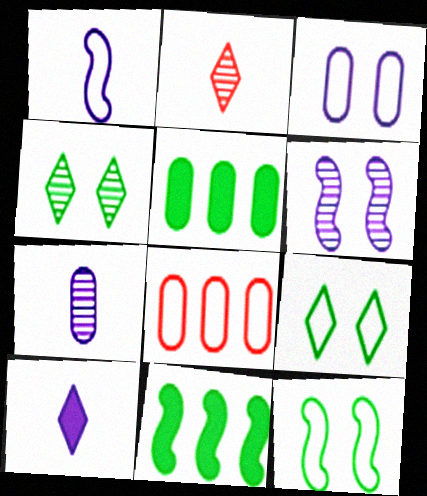[[1, 7, 10], 
[1, 8, 9], 
[2, 3, 11]]